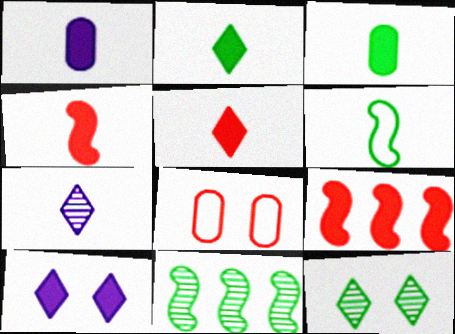[[1, 2, 4], 
[3, 9, 10]]